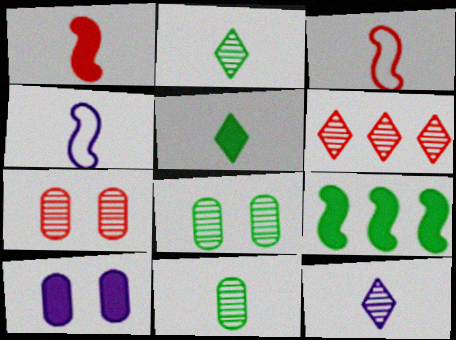[]